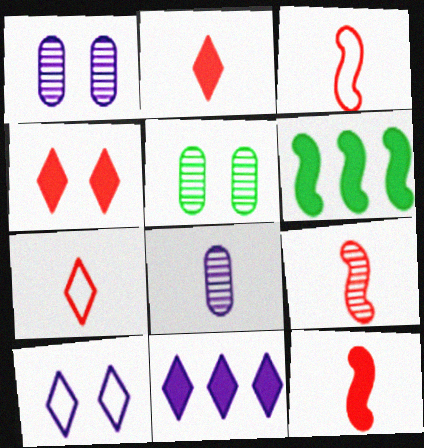[[1, 6, 7], 
[3, 5, 11], 
[3, 9, 12]]